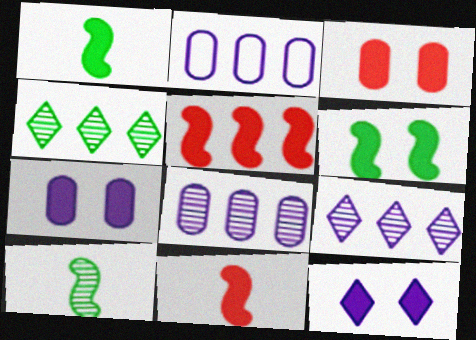[[2, 4, 5], 
[3, 6, 12]]